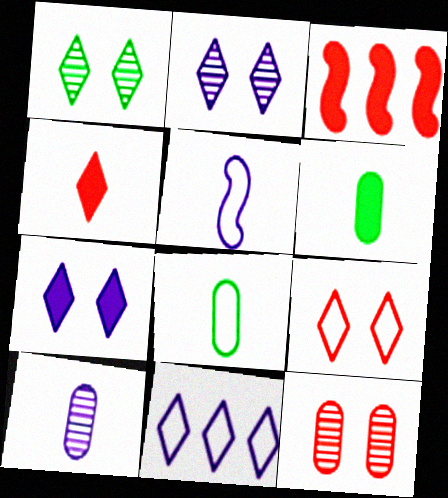[[1, 4, 11], 
[1, 7, 9], 
[2, 3, 8], 
[3, 6, 7]]